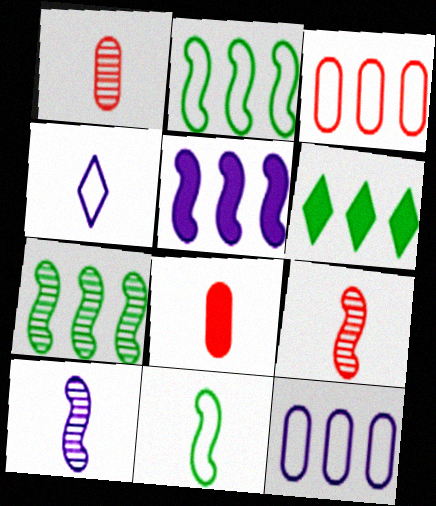[]